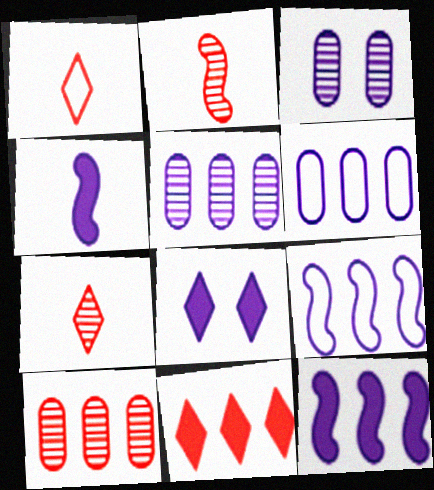[]